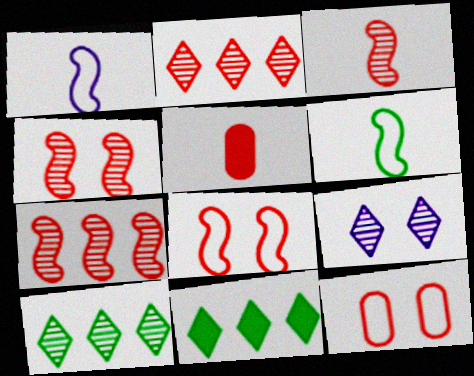[[2, 5, 8], 
[3, 4, 7]]